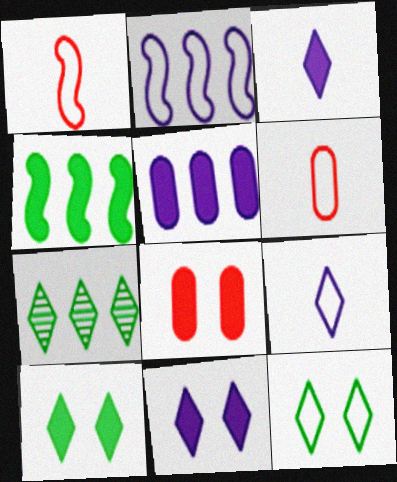[[2, 6, 12], 
[3, 4, 8]]